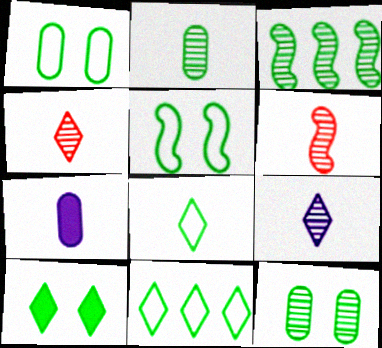[[2, 6, 9], 
[5, 10, 12], 
[6, 7, 8]]